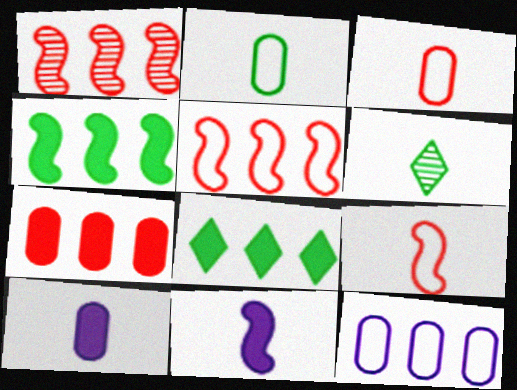[[1, 8, 12], 
[3, 6, 11], 
[6, 9, 10]]